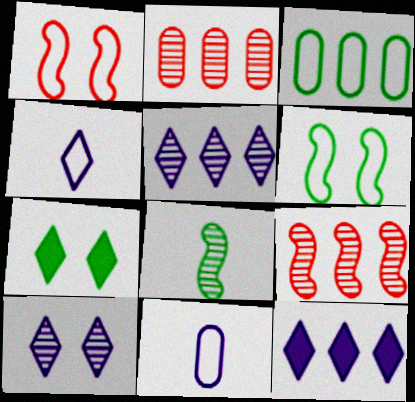[[1, 3, 4], 
[2, 8, 10], 
[3, 7, 8], 
[3, 9, 12], 
[4, 10, 12], 
[7, 9, 11]]